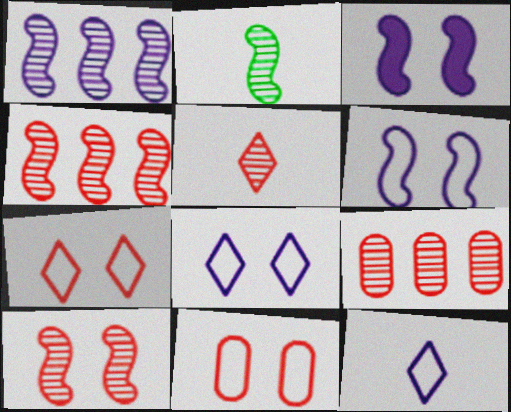[[1, 2, 10], 
[5, 9, 10]]